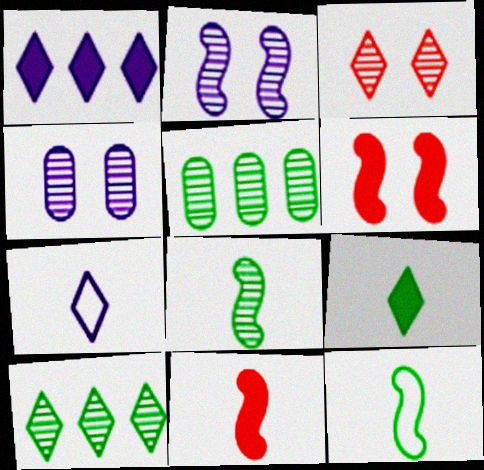[[5, 6, 7]]